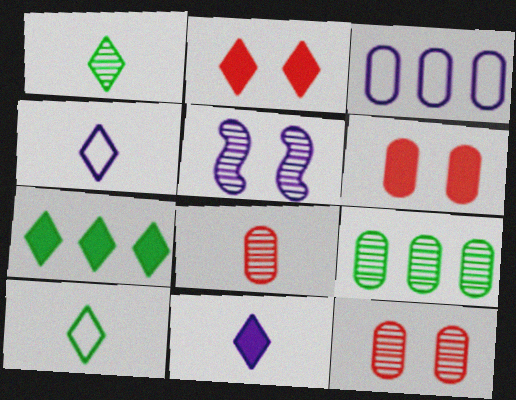[[2, 7, 11], 
[3, 5, 11]]